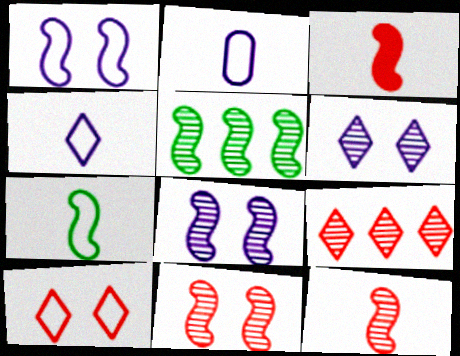[[1, 3, 5], 
[5, 8, 12]]